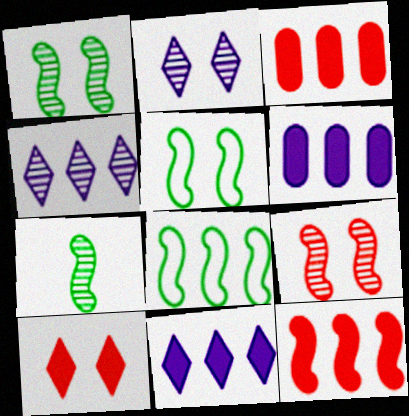[[3, 4, 8]]